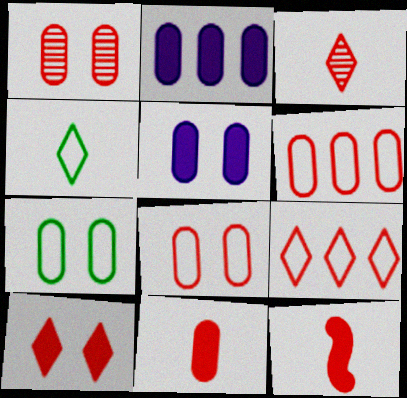[[1, 5, 7], 
[1, 6, 11], 
[1, 9, 12], 
[3, 9, 10]]